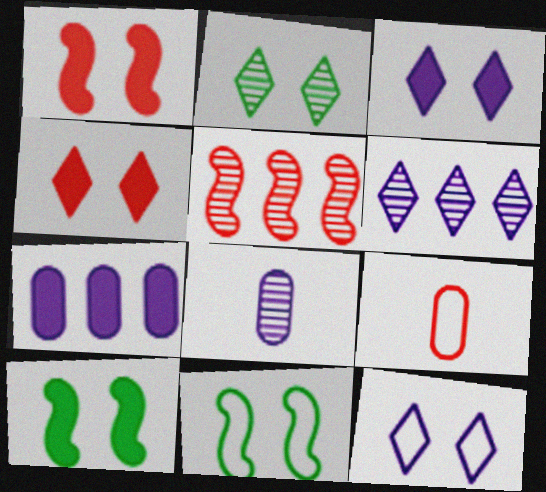[[2, 4, 12], 
[2, 5, 8], 
[4, 5, 9], 
[6, 9, 10]]